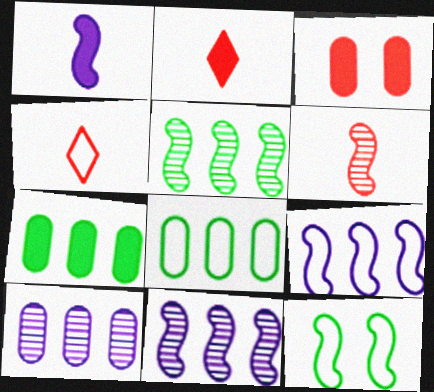[[2, 10, 12]]